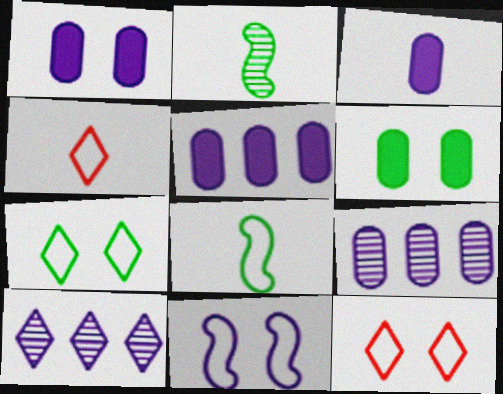[[1, 3, 5], 
[2, 3, 4], 
[2, 5, 12], 
[3, 10, 11]]